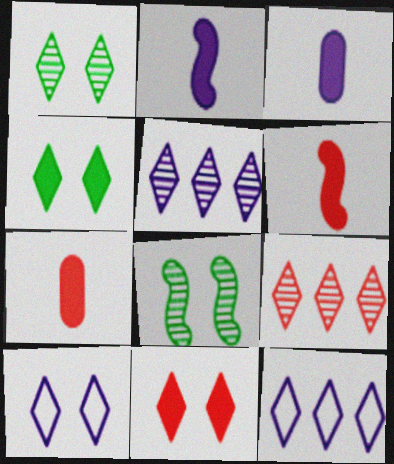[[1, 10, 11], 
[7, 8, 12]]